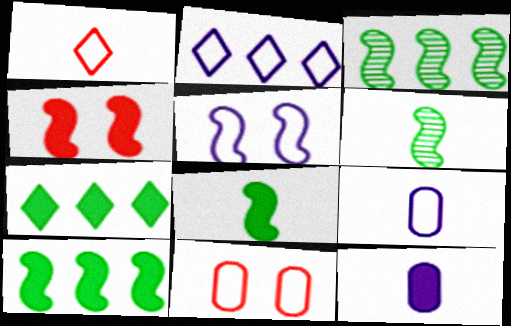[[1, 6, 12], 
[2, 5, 9], 
[4, 7, 12]]